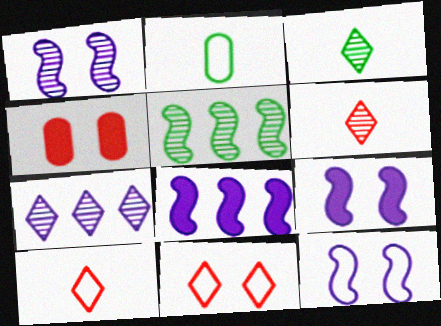[[1, 9, 12]]